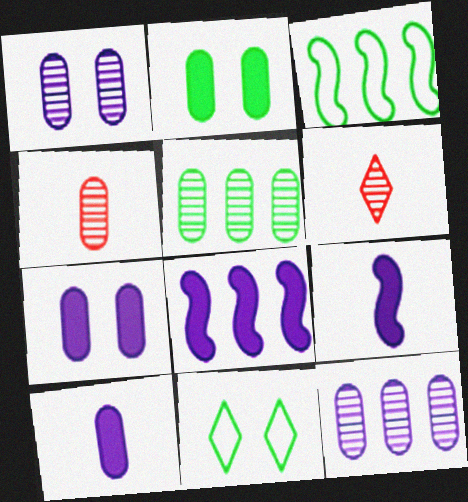[[1, 4, 5], 
[3, 6, 7], 
[4, 8, 11]]